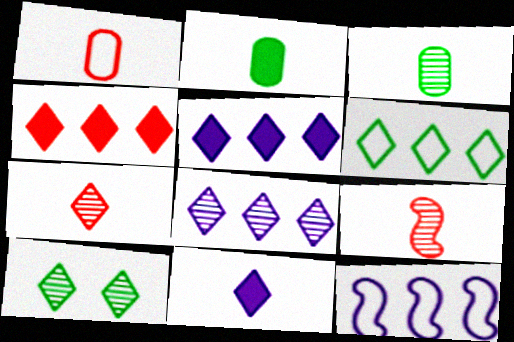[[4, 6, 8], 
[7, 8, 10]]